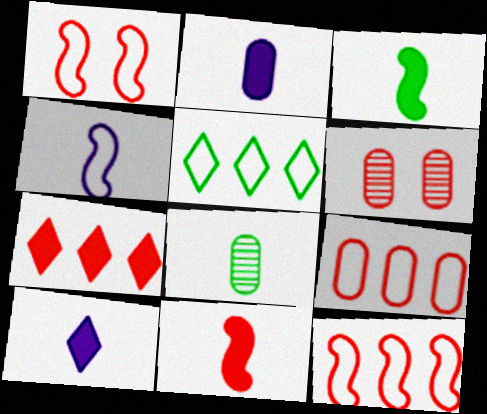[]